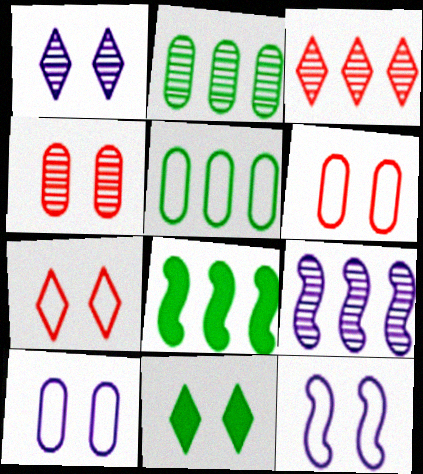[[1, 7, 11], 
[2, 3, 9], 
[4, 11, 12]]